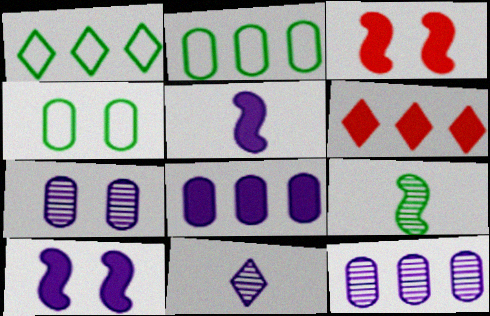[[2, 3, 11]]